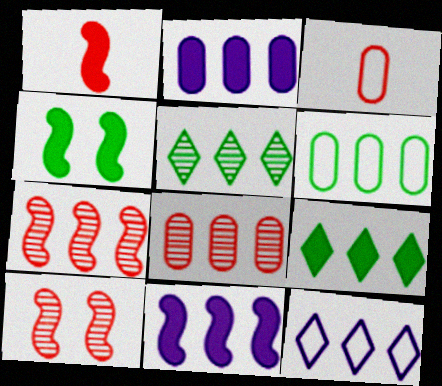[[1, 4, 11], 
[2, 6, 8]]